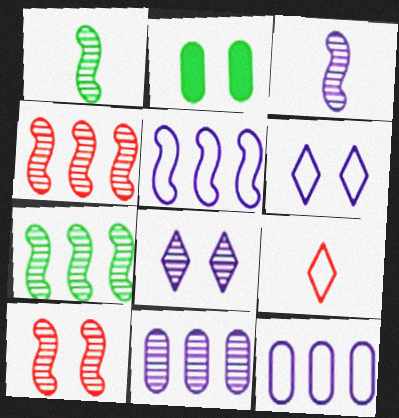[[2, 6, 10], 
[3, 7, 10], 
[3, 8, 11]]